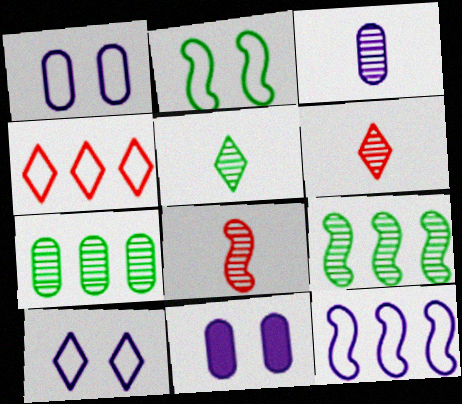[[3, 5, 8]]